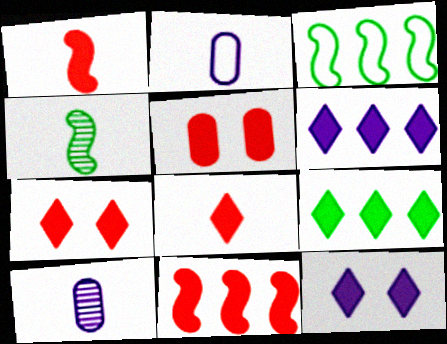[[2, 4, 8], 
[3, 7, 10], 
[5, 8, 11], 
[8, 9, 12]]